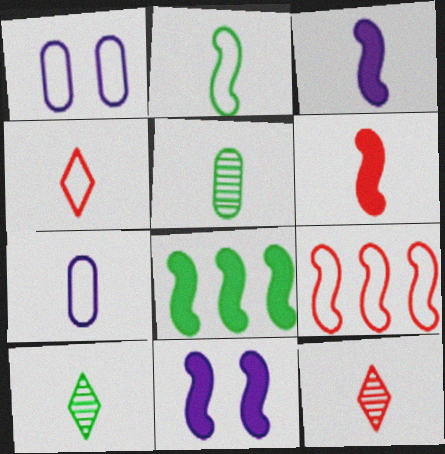[[1, 8, 12], 
[2, 4, 7], 
[3, 4, 5], 
[6, 7, 10], 
[6, 8, 11]]